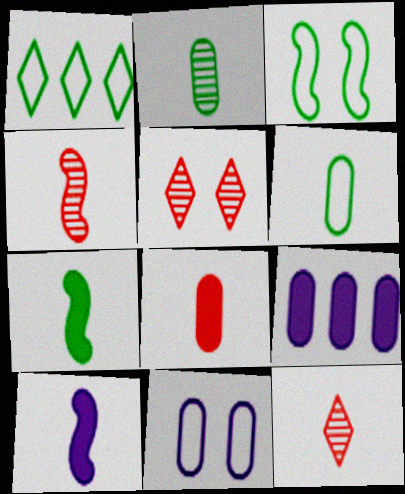[[1, 3, 6], 
[3, 9, 12], 
[6, 10, 12]]